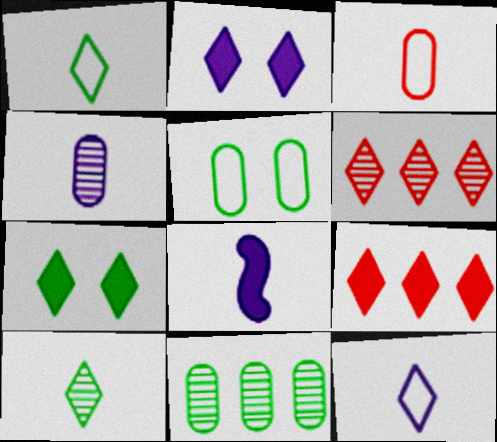[[1, 2, 6], 
[3, 8, 10], 
[4, 8, 12], 
[5, 6, 8], 
[6, 7, 12]]